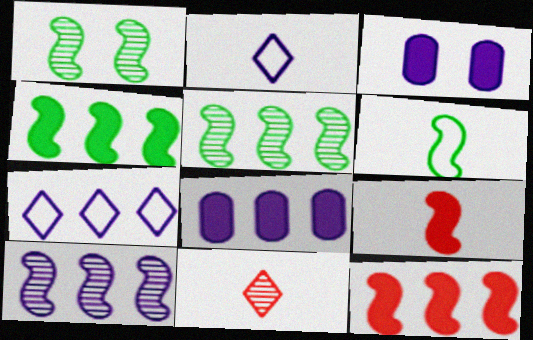[[1, 4, 6], 
[2, 3, 10], 
[7, 8, 10]]